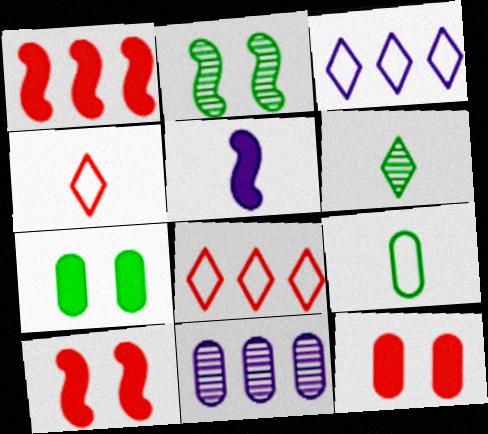[[9, 11, 12]]